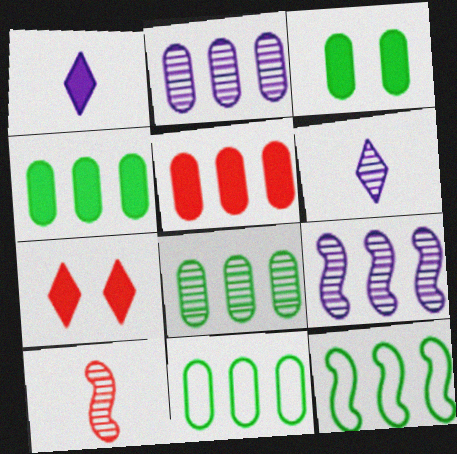[[2, 5, 11], 
[4, 8, 11]]